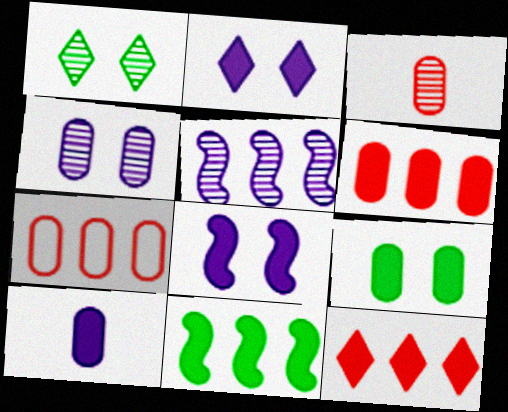[[1, 3, 5], 
[6, 9, 10]]